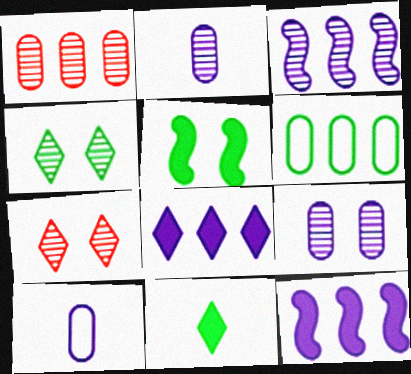[]